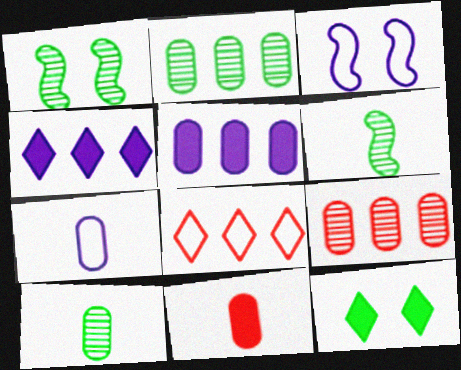[[7, 10, 11]]